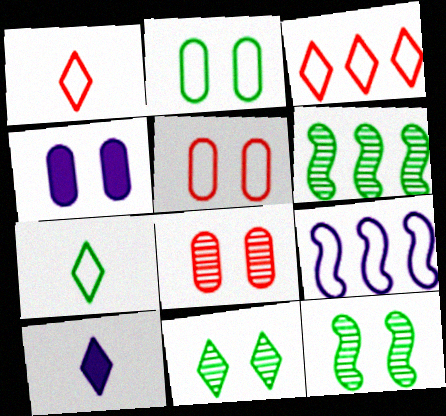[[1, 2, 9], 
[1, 4, 6], 
[2, 4, 8], 
[3, 10, 11], 
[5, 6, 10], 
[5, 7, 9]]